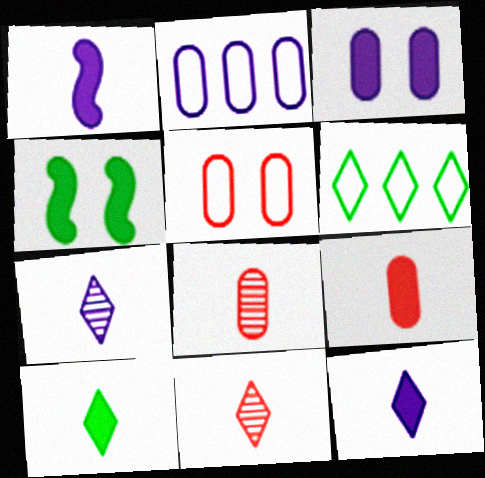[[1, 9, 10], 
[2, 4, 11]]